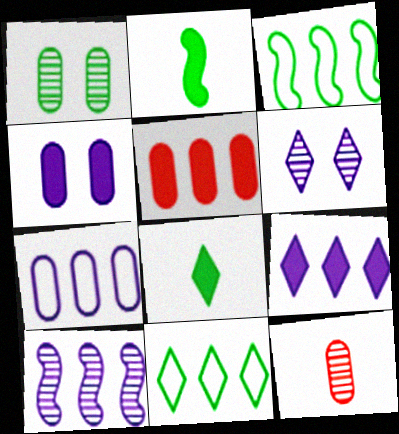[[1, 2, 11], 
[1, 3, 8], 
[5, 10, 11], 
[7, 9, 10]]